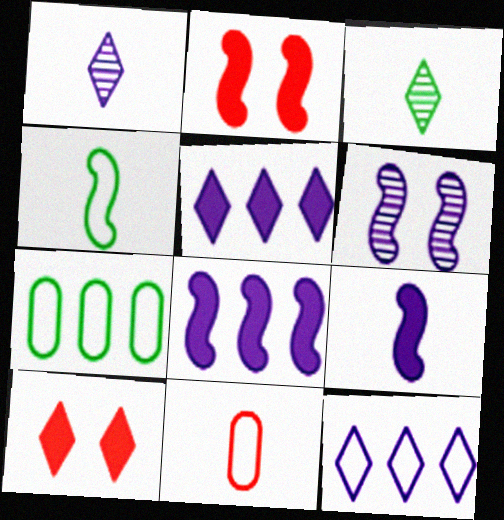[[1, 2, 7], 
[3, 9, 11], 
[3, 10, 12]]